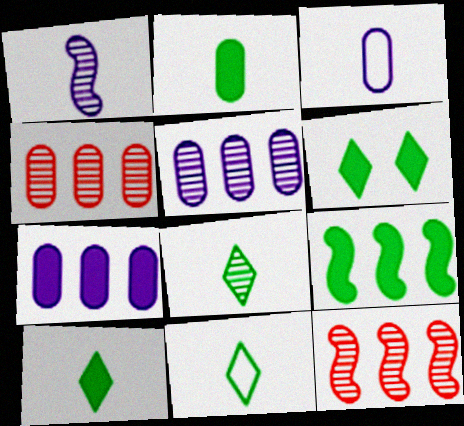[[2, 6, 9], 
[3, 6, 12], 
[8, 10, 11]]